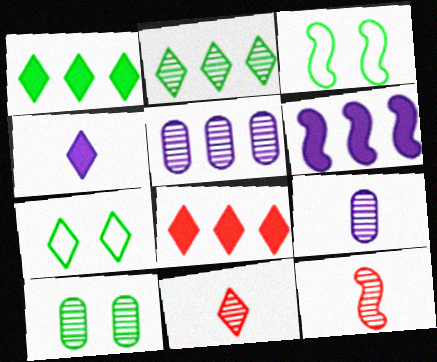[[3, 6, 12], 
[3, 8, 9]]